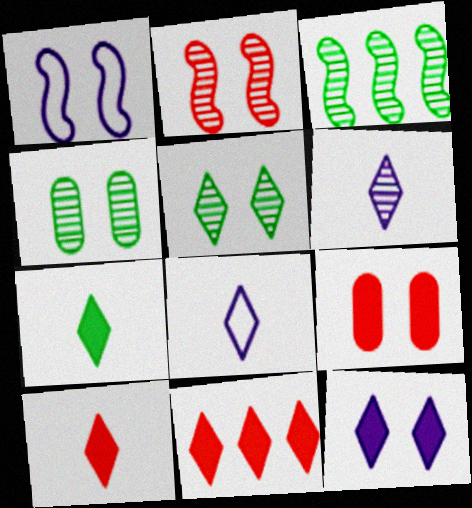[[1, 5, 9], 
[3, 8, 9], 
[5, 8, 11], 
[7, 11, 12]]